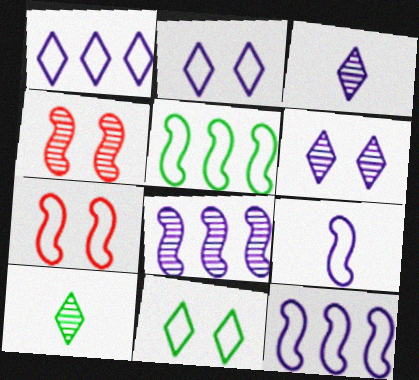[[5, 7, 9]]